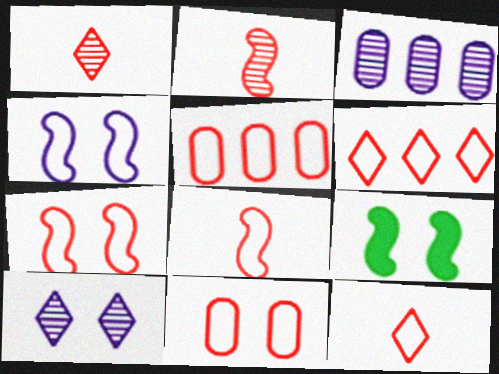[[3, 9, 12], 
[5, 7, 12], 
[6, 8, 11], 
[9, 10, 11]]